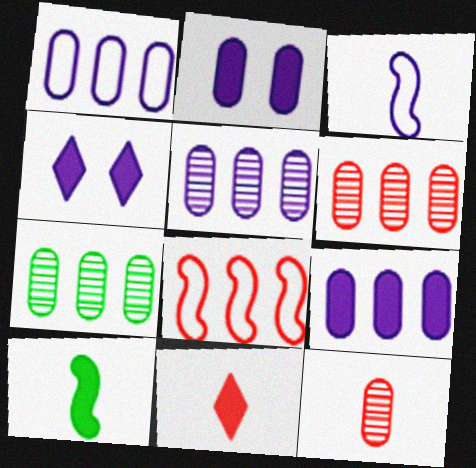[[1, 5, 9], 
[3, 4, 5], 
[5, 6, 7]]